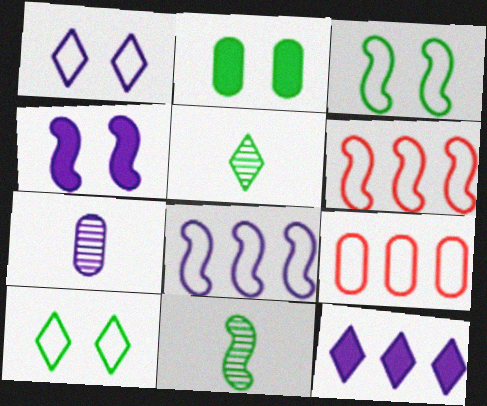[[2, 7, 9], 
[4, 5, 9], 
[4, 6, 11]]